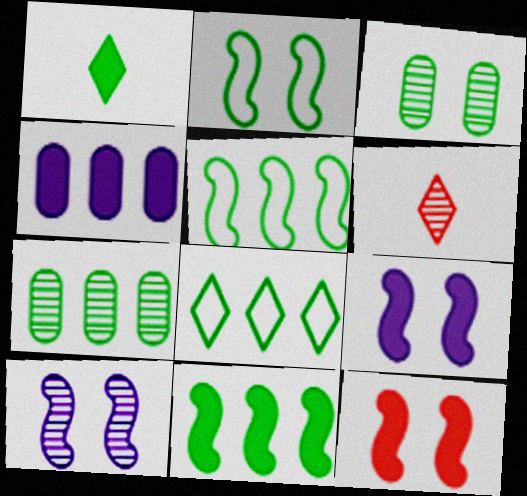[[1, 2, 7], 
[1, 3, 5], 
[1, 4, 12], 
[2, 4, 6], 
[2, 10, 12], 
[6, 7, 10], 
[7, 8, 11]]